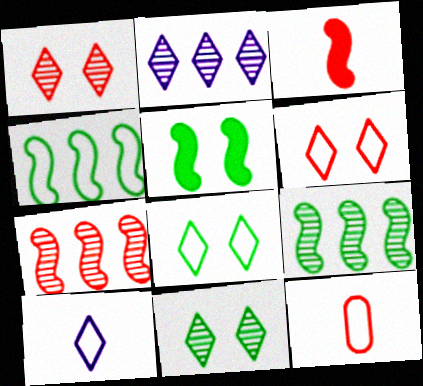[[2, 5, 12]]